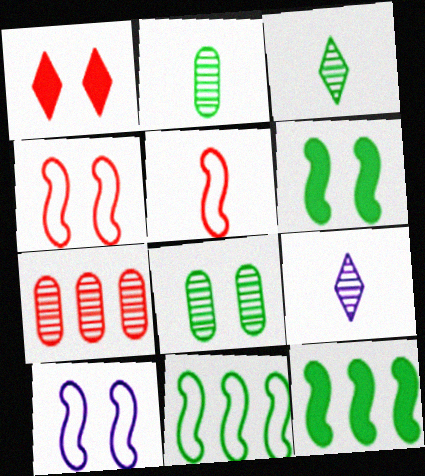[[1, 5, 7], 
[1, 8, 10], 
[5, 10, 11]]